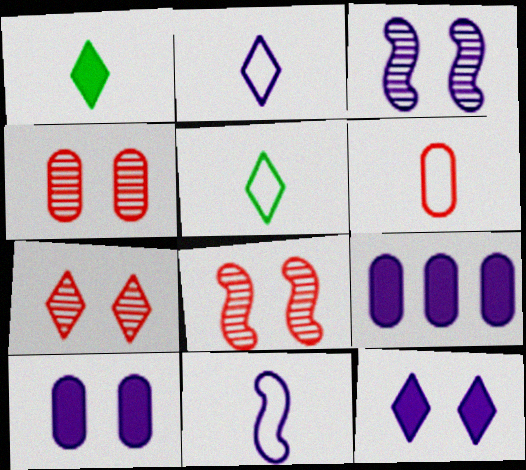[[2, 3, 9], 
[4, 7, 8], 
[5, 6, 11], 
[5, 8, 9]]